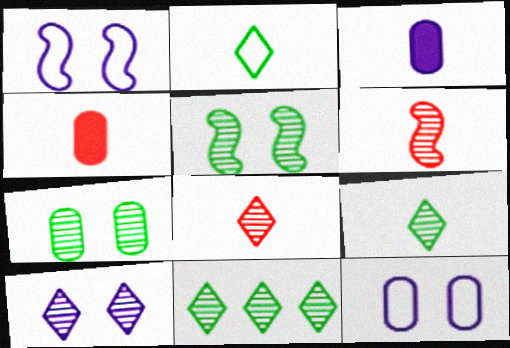[[1, 4, 11], 
[2, 3, 6], 
[8, 10, 11]]